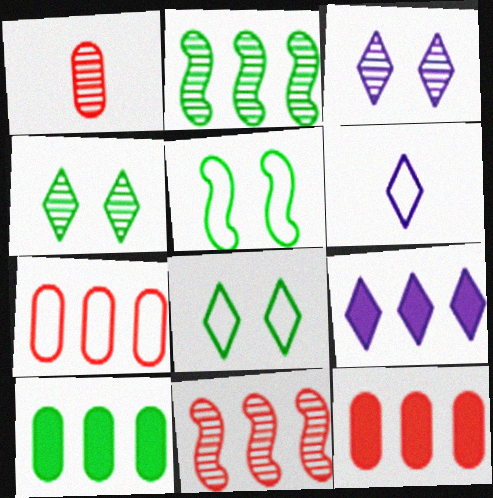[[1, 2, 3], 
[1, 5, 9], 
[2, 7, 9], 
[3, 6, 9], 
[5, 6, 7]]